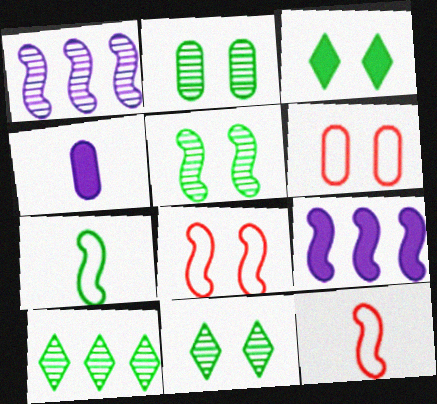[[2, 5, 11], 
[4, 8, 10], 
[5, 9, 12]]